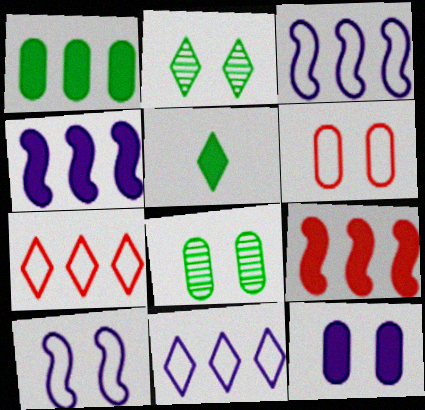[[5, 9, 12], 
[6, 8, 12]]